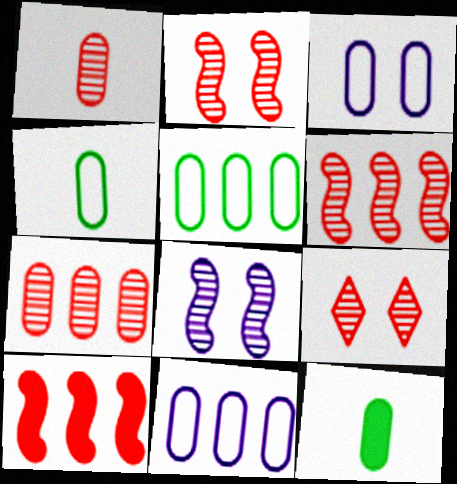[[1, 6, 9], 
[3, 7, 12]]